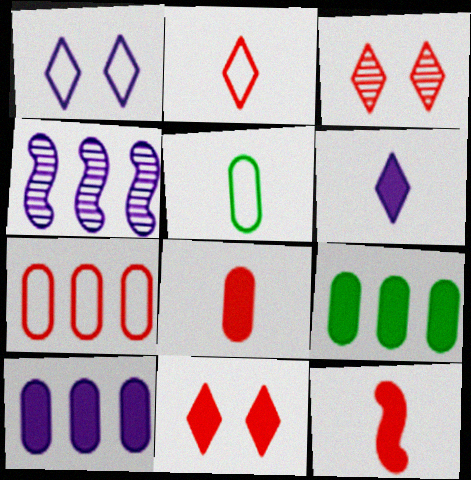[[3, 7, 12], 
[4, 5, 11]]